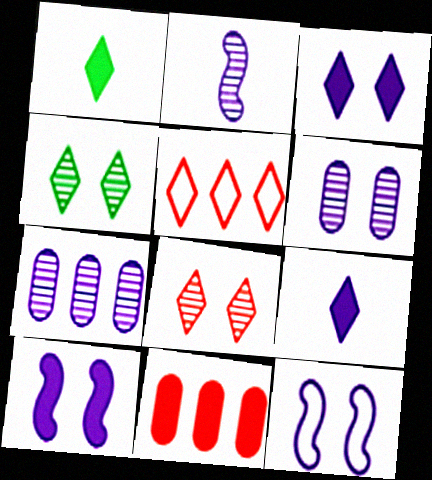[[1, 10, 11], 
[3, 6, 12], 
[4, 5, 9], 
[7, 9, 12]]